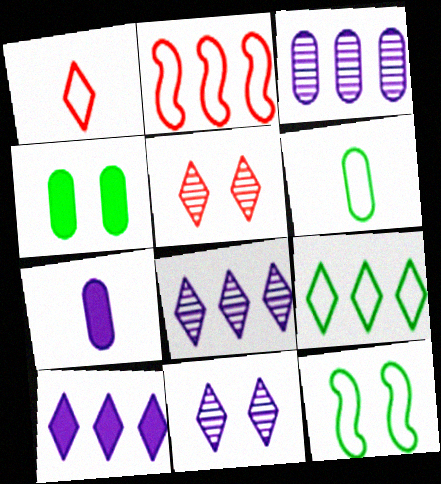[[6, 9, 12]]